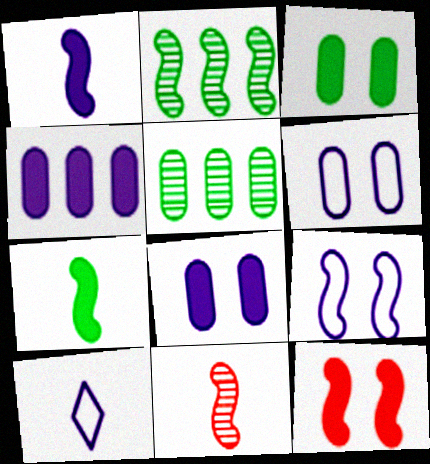[[5, 10, 12]]